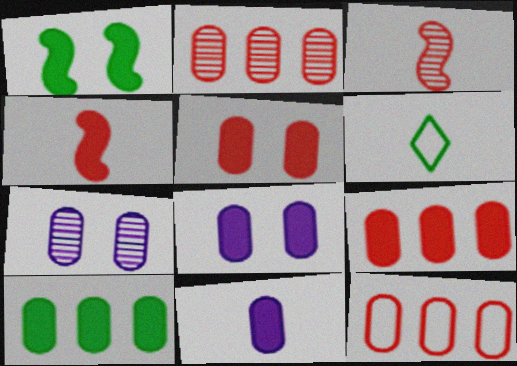[[2, 9, 12], 
[3, 6, 11], 
[5, 10, 11]]